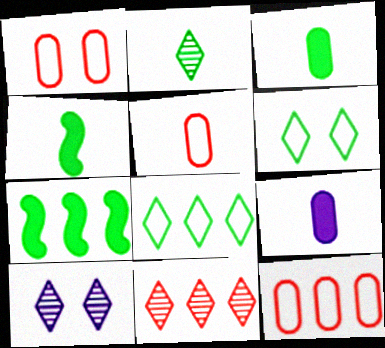[[1, 5, 12], 
[2, 10, 11], 
[4, 10, 12], 
[5, 7, 10]]